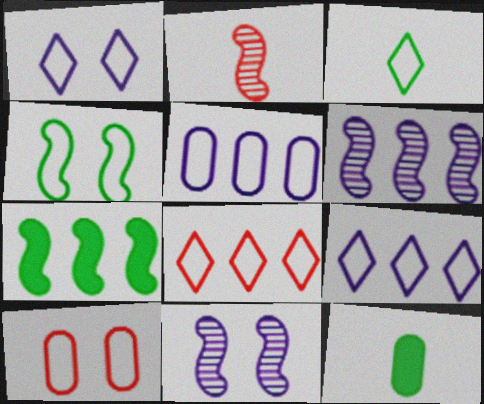[[1, 3, 8], 
[1, 4, 10], 
[8, 11, 12]]